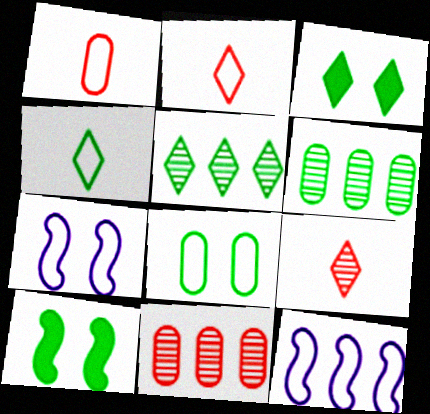[[2, 8, 12], 
[3, 4, 5], 
[4, 6, 10]]